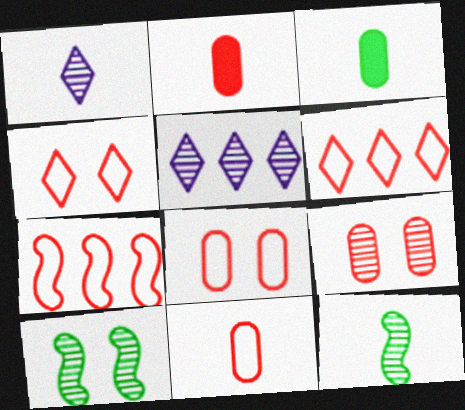[[4, 7, 11], 
[5, 9, 12]]